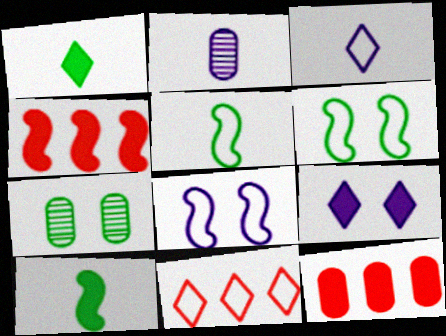[[3, 4, 7], 
[9, 10, 12]]